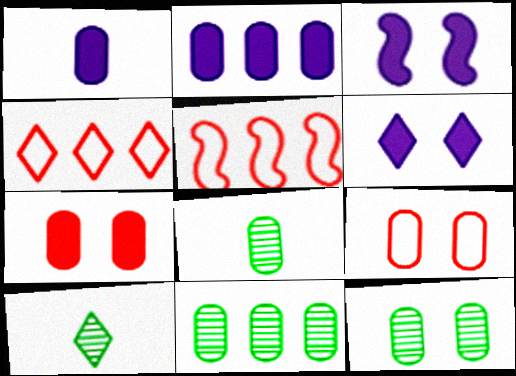[[1, 9, 11], 
[2, 8, 9], 
[3, 4, 8], 
[4, 6, 10], 
[5, 6, 8], 
[8, 11, 12]]